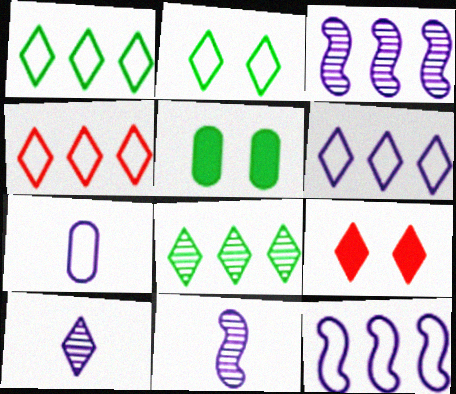[[1, 4, 6], 
[1, 9, 10], 
[4, 5, 11]]